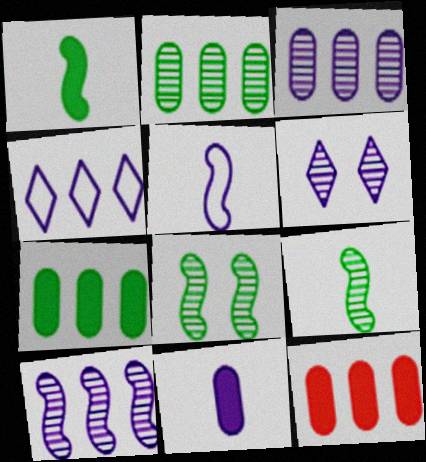[]